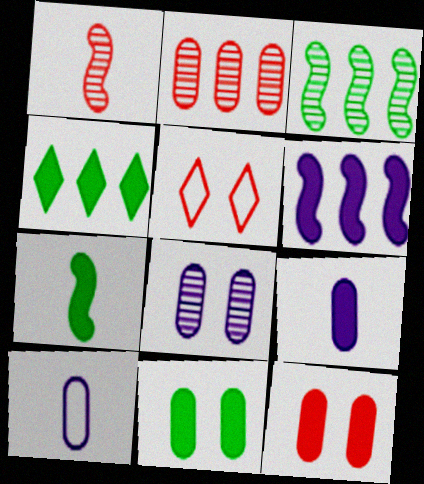[[2, 10, 11], 
[3, 5, 9], 
[4, 7, 11]]